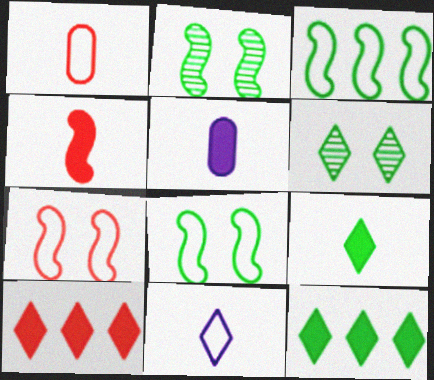[[4, 5, 9], 
[6, 10, 11]]